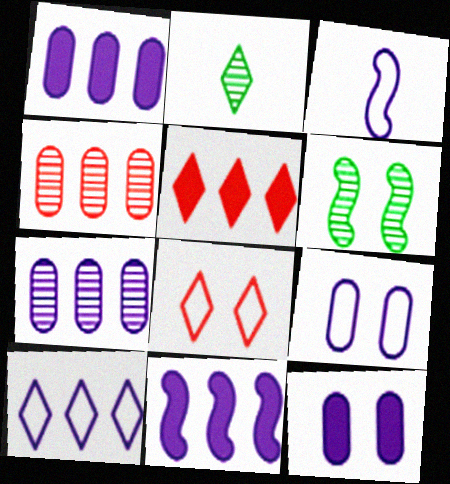[[3, 9, 10], 
[6, 8, 12], 
[7, 10, 11]]